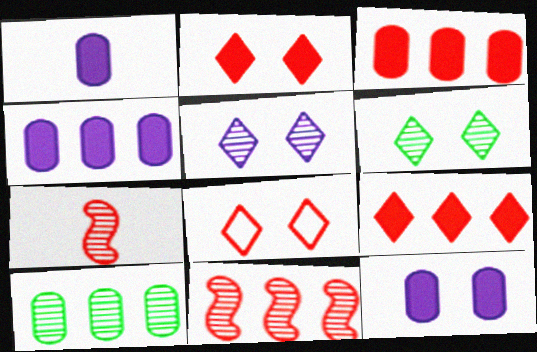[[1, 4, 12], 
[3, 7, 8], 
[5, 7, 10]]